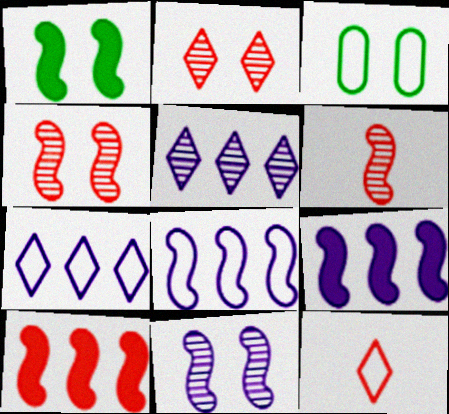[[1, 6, 8], 
[3, 8, 12]]